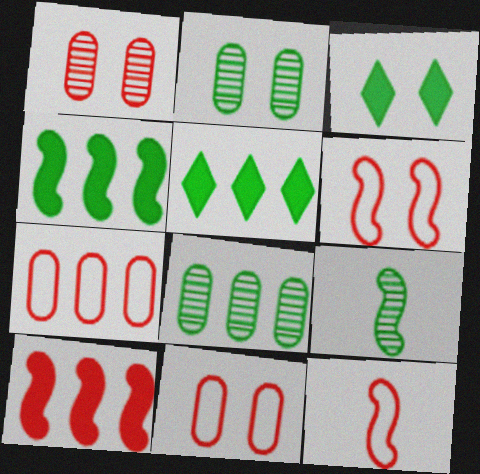[]